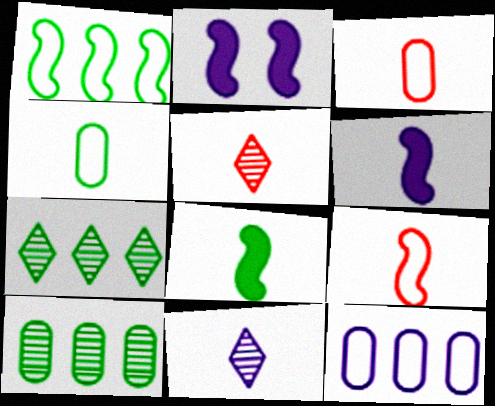[[2, 3, 7], 
[2, 11, 12], 
[3, 8, 11], 
[4, 5, 6]]